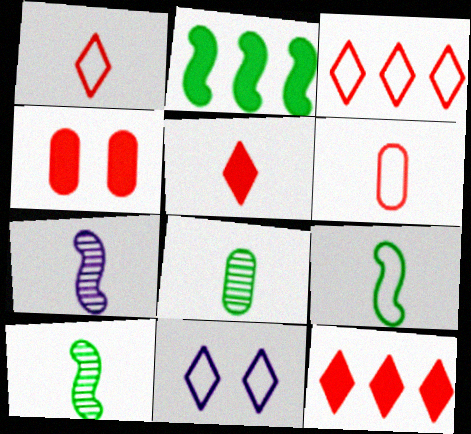[]